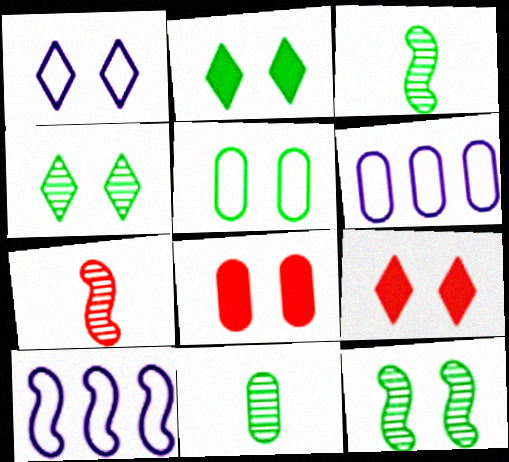[[1, 4, 9], 
[1, 8, 12], 
[2, 5, 12], 
[2, 6, 7], 
[3, 6, 9], 
[6, 8, 11], 
[9, 10, 11]]